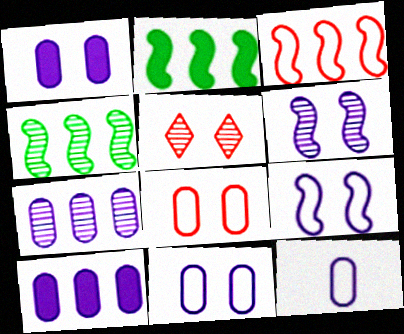[[1, 7, 12], 
[2, 5, 12]]